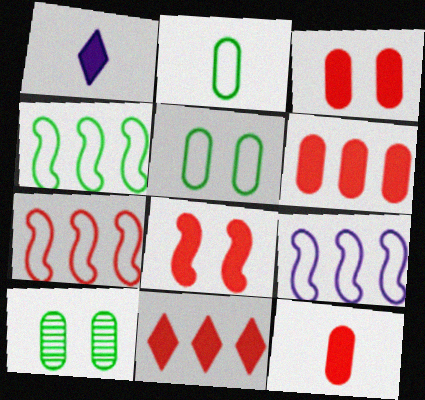[[1, 7, 10], 
[3, 6, 12], 
[4, 7, 9], 
[8, 11, 12]]